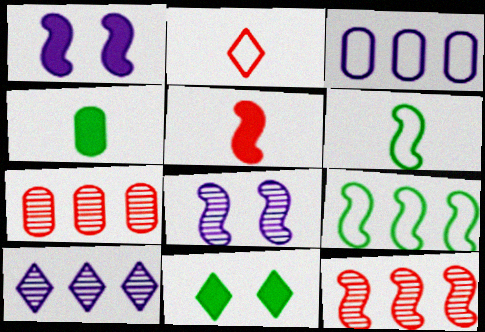[[1, 6, 12], 
[2, 10, 11], 
[5, 8, 9]]